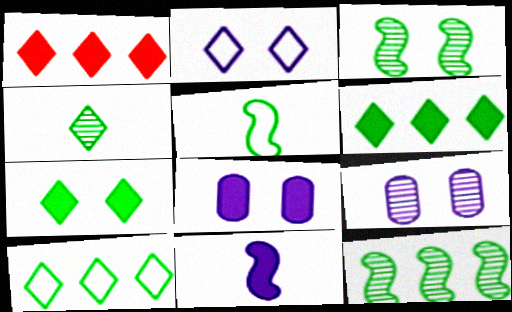[[1, 2, 4], 
[1, 5, 9], 
[4, 7, 10]]